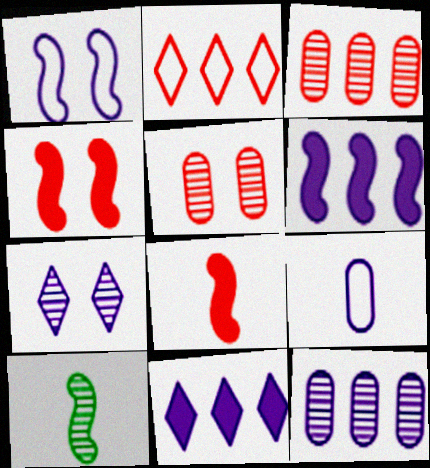[[2, 5, 8], 
[3, 7, 10], 
[6, 7, 9]]